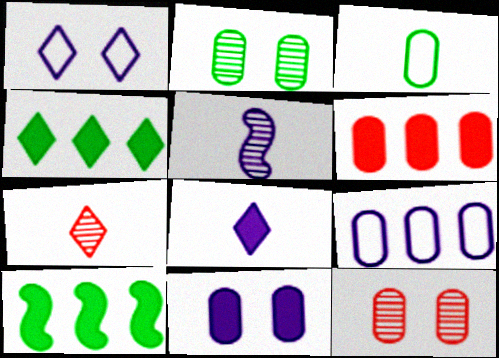[[1, 4, 7]]